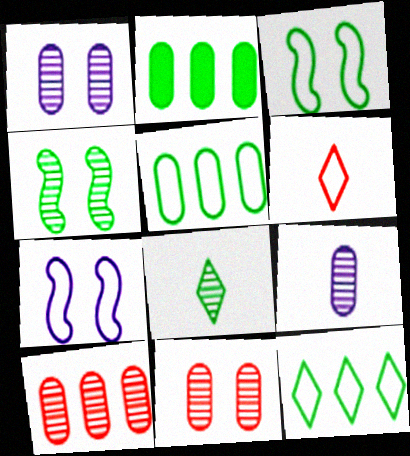[[2, 3, 8], 
[5, 6, 7]]